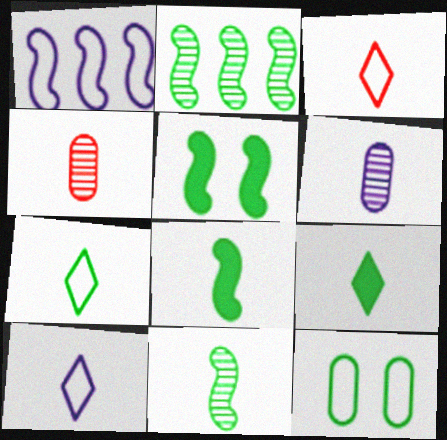[[1, 3, 12], 
[2, 9, 12], 
[3, 6, 8], 
[3, 7, 10], 
[4, 8, 10]]